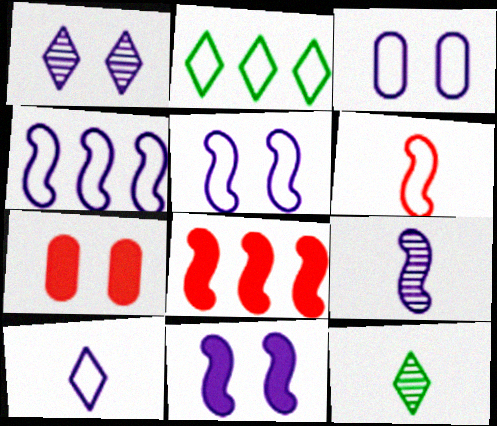[[1, 3, 11], 
[2, 3, 6], 
[2, 7, 9], 
[3, 4, 10], 
[3, 8, 12], 
[4, 7, 12], 
[4, 9, 11]]